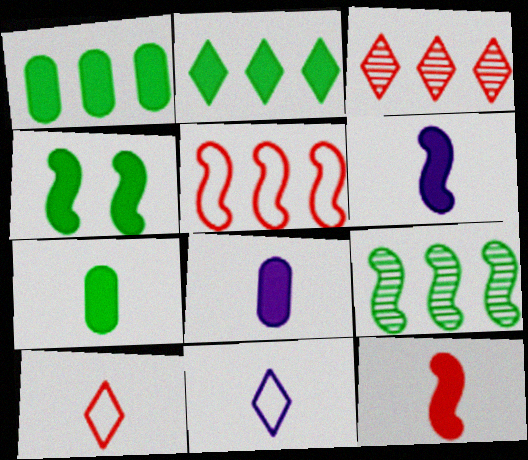[[2, 4, 7]]